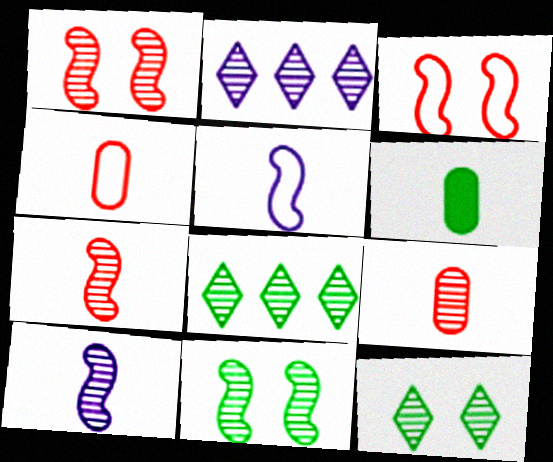[[2, 3, 6], 
[2, 9, 11]]